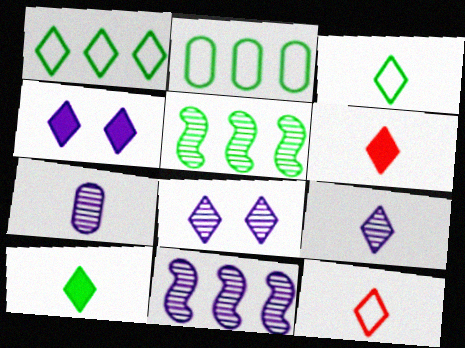[[1, 6, 8], 
[3, 6, 9], 
[7, 8, 11], 
[9, 10, 12]]